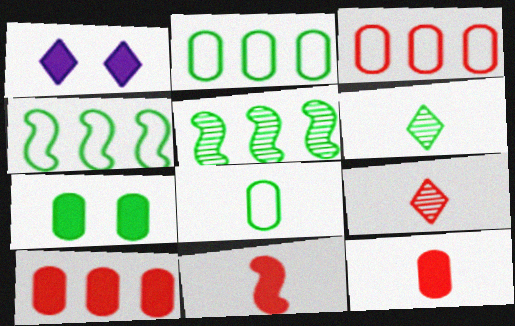[[4, 6, 7]]